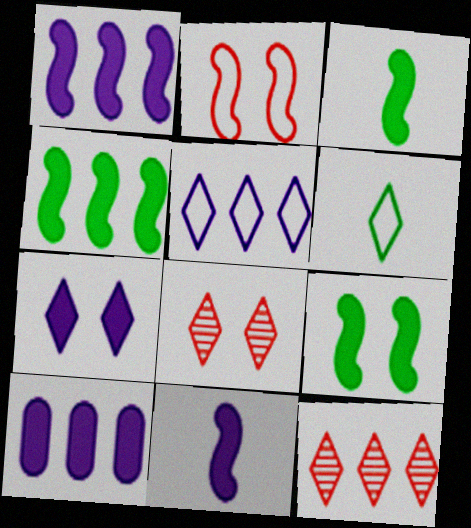[[3, 4, 9], 
[6, 7, 12], 
[7, 10, 11]]